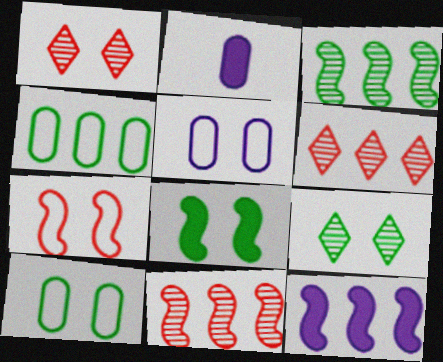[[1, 5, 8], 
[4, 6, 12], 
[8, 9, 10]]